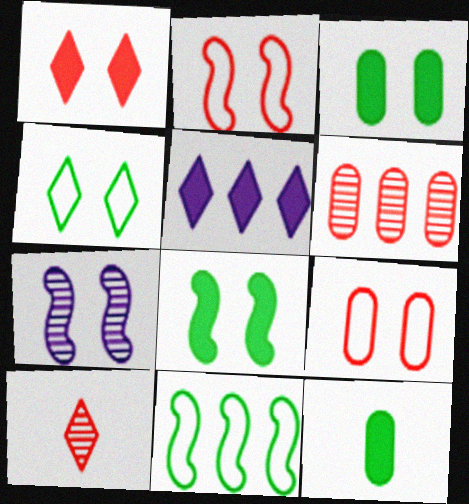[[2, 7, 8], 
[4, 5, 10], 
[5, 6, 11]]